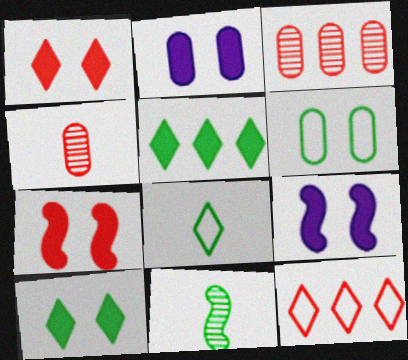[[2, 7, 10], 
[2, 11, 12], 
[3, 8, 9], 
[4, 7, 12], 
[5, 6, 11]]